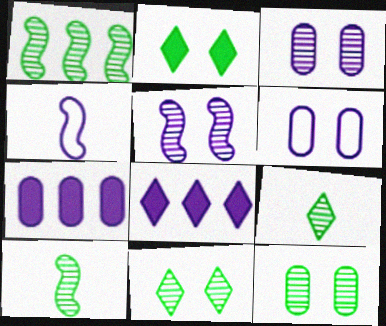[[1, 9, 12], 
[3, 4, 8]]